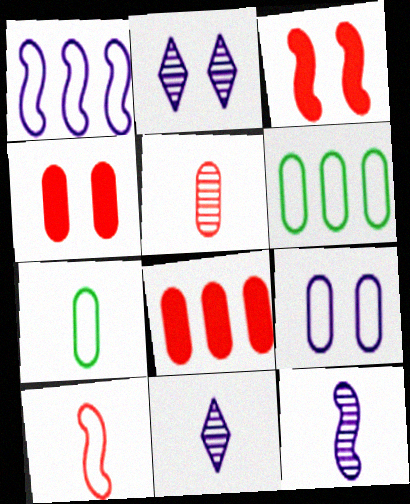[[3, 6, 11]]